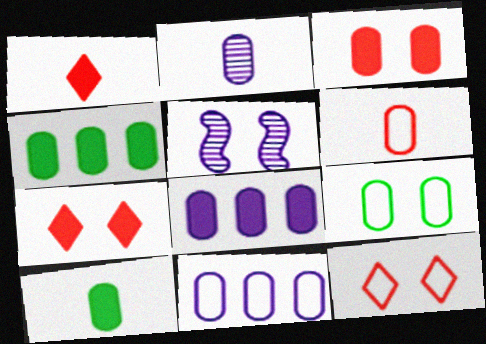[[2, 6, 10], 
[3, 8, 10], 
[5, 7, 9], 
[6, 9, 11]]